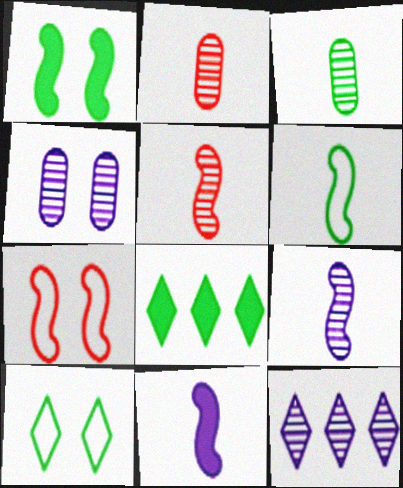[[4, 9, 12], 
[5, 6, 11]]